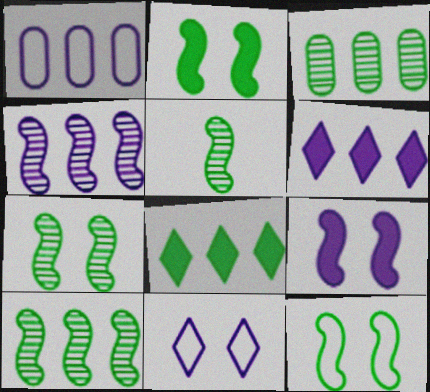[[1, 4, 6], 
[2, 7, 12], 
[5, 7, 10]]